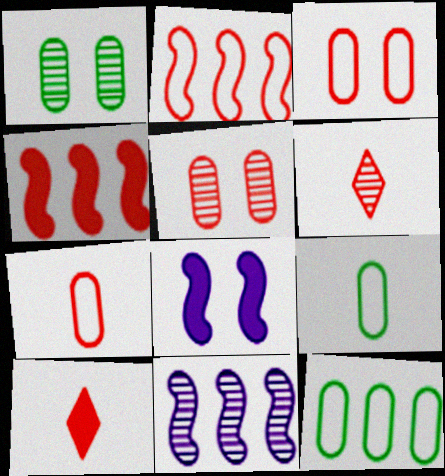[[1, 6, 11], 
[2, 5, 10], 
[3, 4, 6], 
[6, 8, 12]]